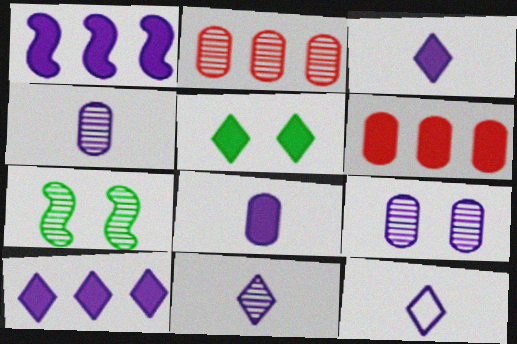[[1, 9, 12], 
[2, 7, 11], 
[3, 11, 12], 
[6, 7, 12]]